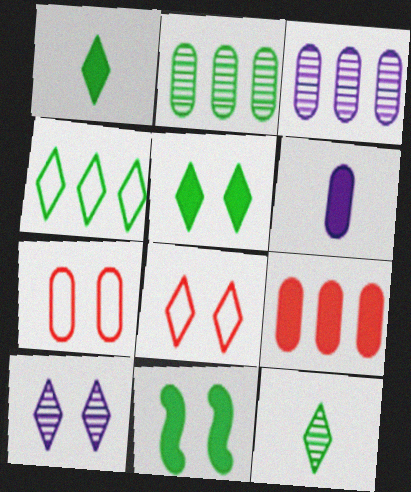[[2, 6, 7], 
[4, 5, 12], 
[5, 8, 10], 
[7, 10, 11]]